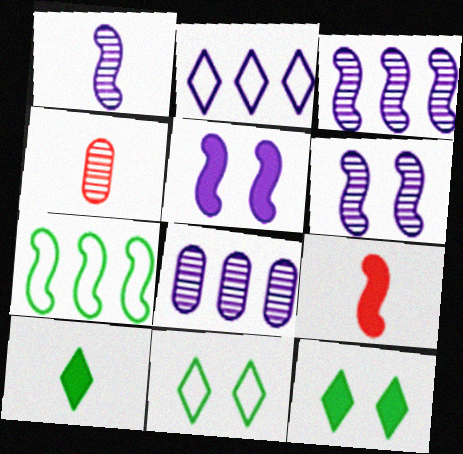[[1, 3, 6], 
[6, 7, 9], 
[8, 9, 11]]